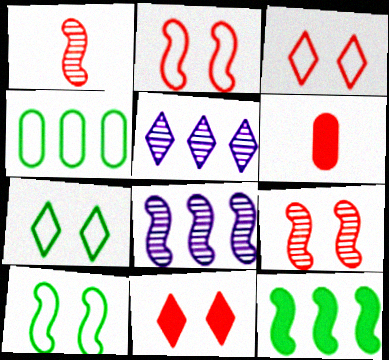[[5, 6, 10], 
[6, 7, 8]]